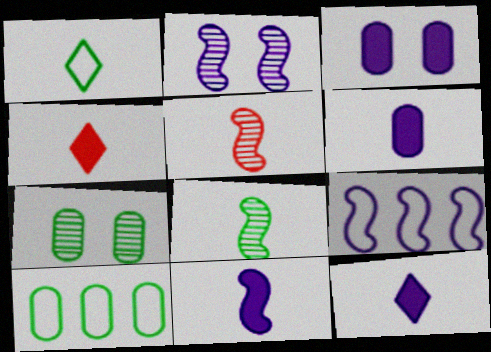[[1, 5, 6], 
[2, 4, 10], 
[2, 9, 11], 
[4, 7, 9], 
[6, 11, 12]]